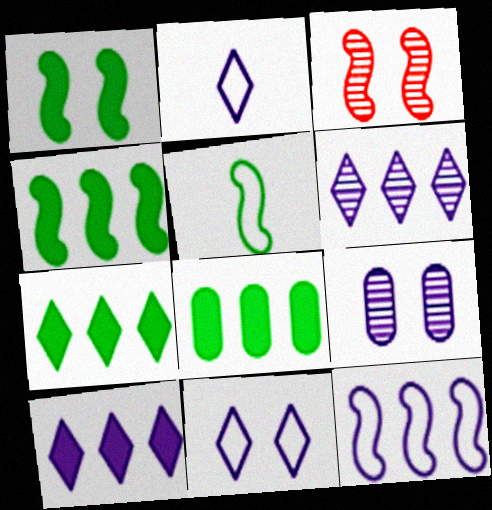[[2, 3, 8], 
[4, 7, 8]]